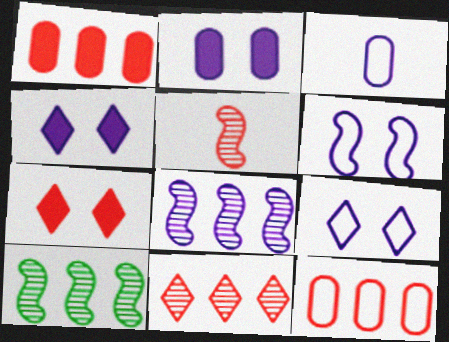[[3, 4, 8], 
[3, 7, 10], 
[5, 7, 12]]